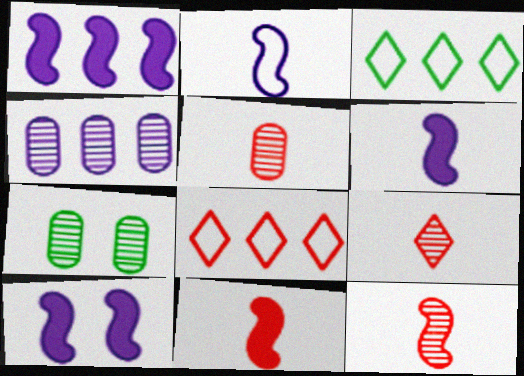[[1, 6, 10], 
[3, 5, 10], 
[4, 5, 7], 
[5, 9, 12], 
[6, 7, 8]]